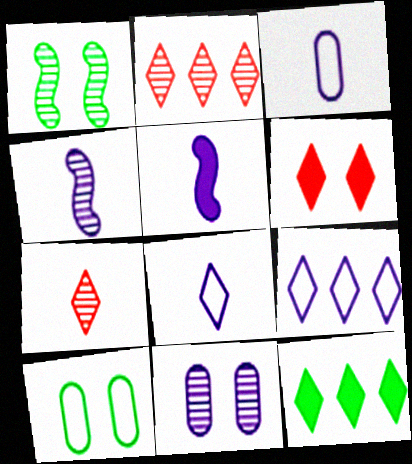[[2, 5, 10], 
[2, 9, 12], 
[5, 9, 11]]